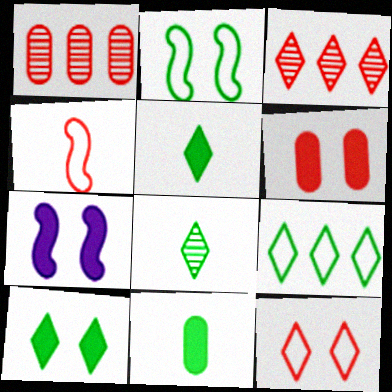[[3, 4, 6], 
[6, 7, 10], 
[8, 9, 10]]